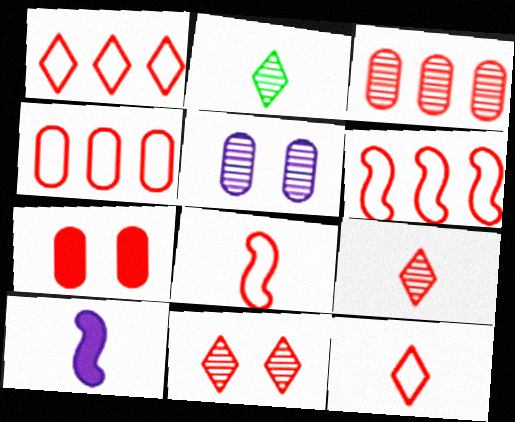[[1, 4, 6], 
[6, 7, 9]]